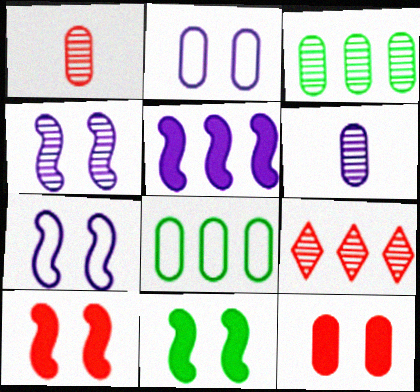[[5, 8, 9], 
[6, 8, 12]]